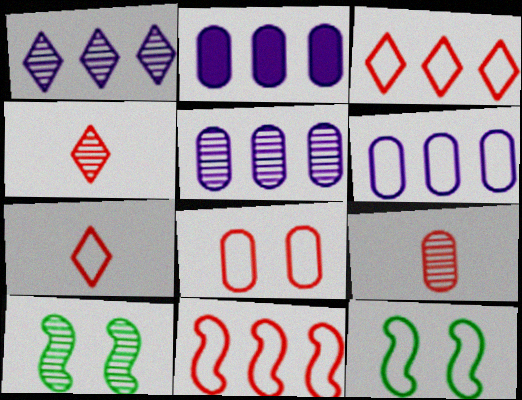[[1, 9, 10], 
[2, 4, 12], 
[2, 5, 6], 
[2, 7, 10], 
[4, 5, 10], 
[6, 7, 12], 
[7, 8, 11]]